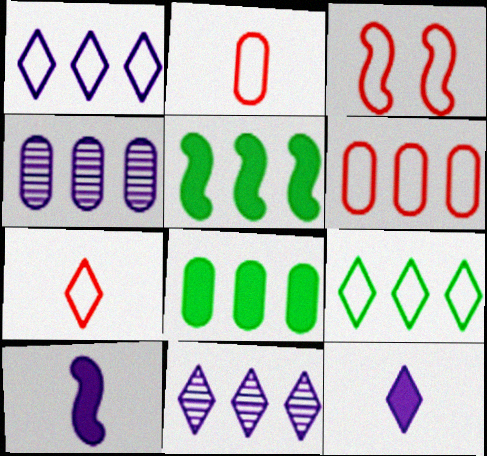[[3, 6, 7], 
[4, 6, 8], 
[5, 6, 11]]